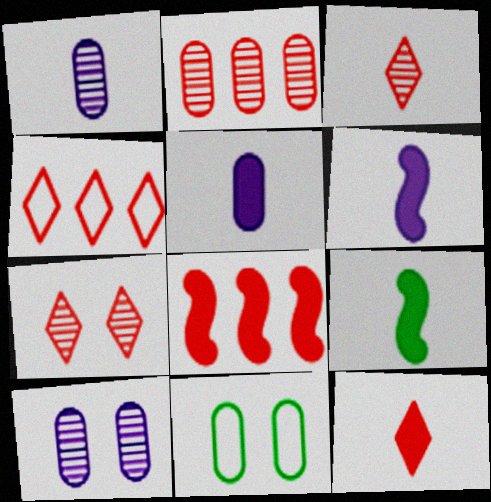[[2, 4, 8], 
[2, 5, 11], 
[4, 7, 12], 
[4, 9, 10], 
[5, 9, 12]]